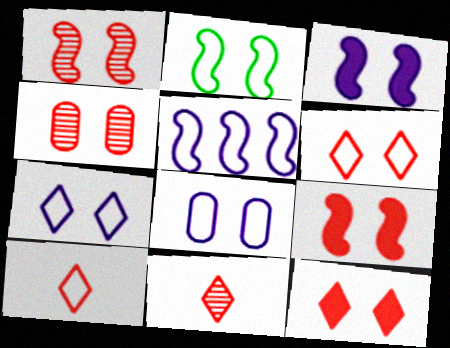[[1, 2, 3], 
[2, 6, 8], 
[4, 6, 9]]